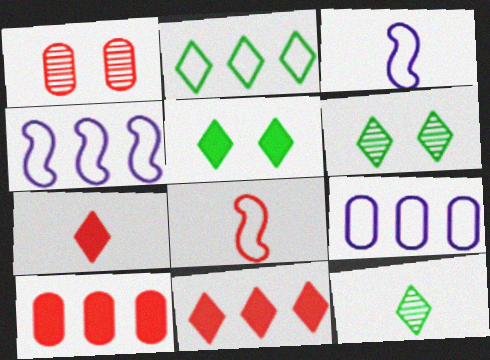[[1, 8, 11], 
[2, 5, 12], 
[3, 6, 10]]